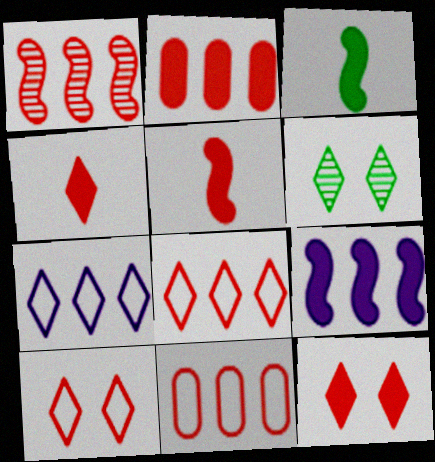[[1, 2, 8], 
[2, 5, 12], 
[4, 6, 7]]